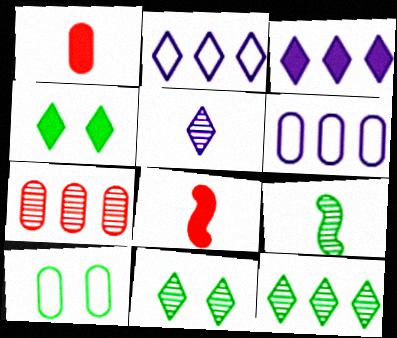[[6, 8, 11]]